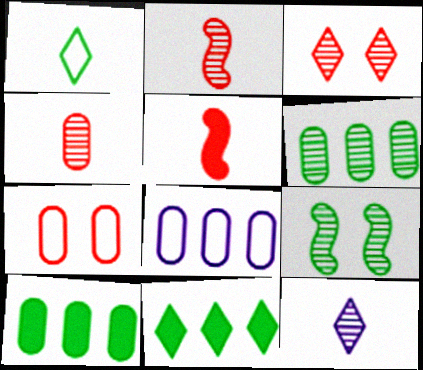[[1, 9, 10]]